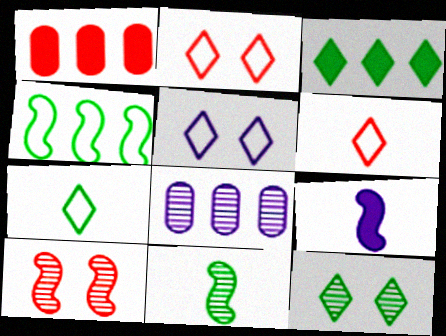[[1, 5, 11], 
[1, 6, 10], 
[3, 7, 12], 
[4, 9, 10], 
[5, 8, 9]]